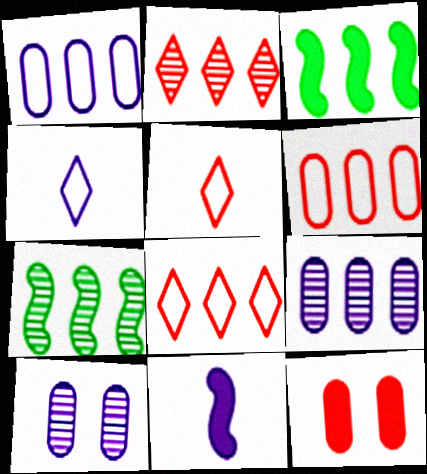[[1, 2, 3], 
[2, 7, 9], 
[3, 5, 10], 
[3, 8, 9], 
[4, 7, 12]]